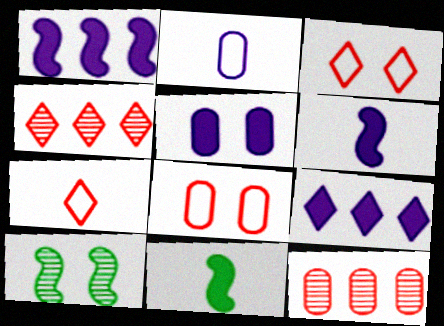[[3, 5, 10], 
[5, 6, 9]]